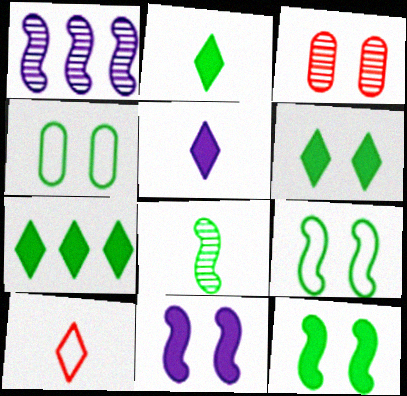[[2, 6, 7], 
[4, 7, 8]]